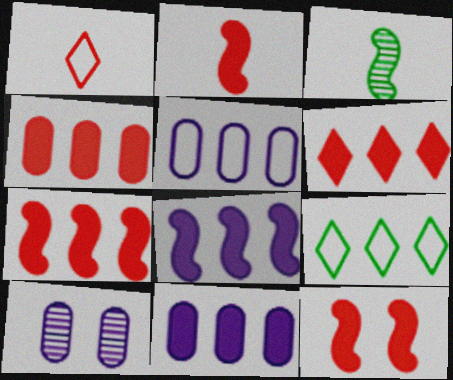[[2, 7, 12], 
[2, 9, 10], 
[4, 6, 7]]